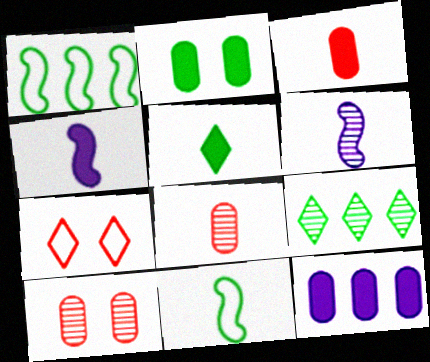[[2, 3, 12], 
[2, 9, 11], 
[3, 4, 5], 
[6, 9, 10]]